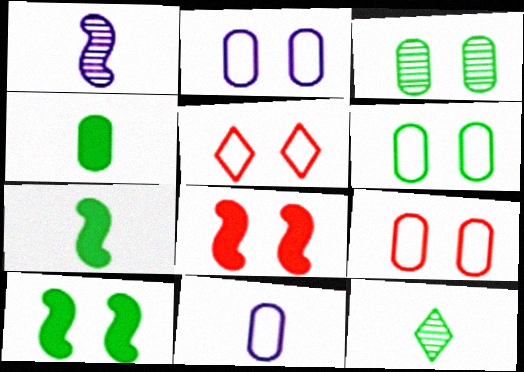[[2, 6, 9]]